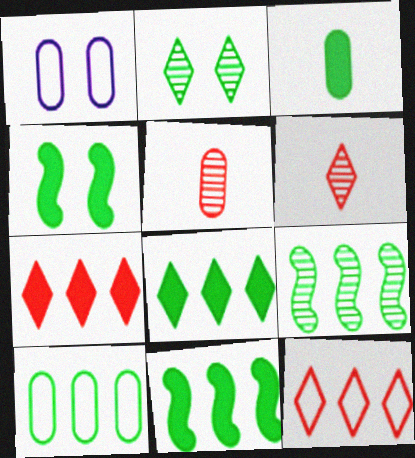[[1, 6, 11], 
[3, 4, 8], 
[8, 9, 10]]